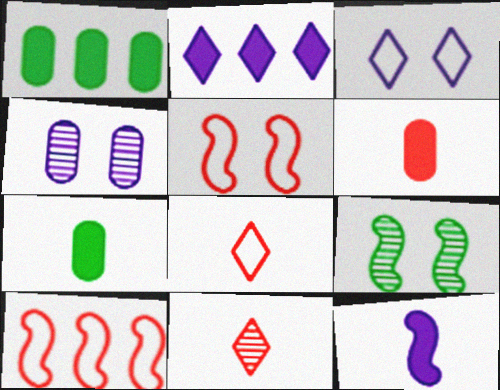[[9, 10, 12]]